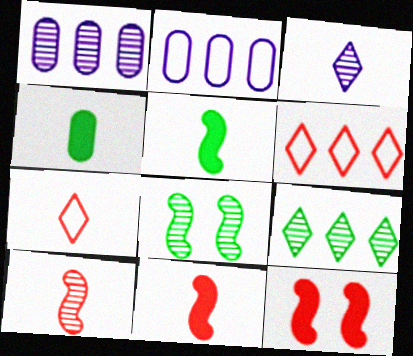[]